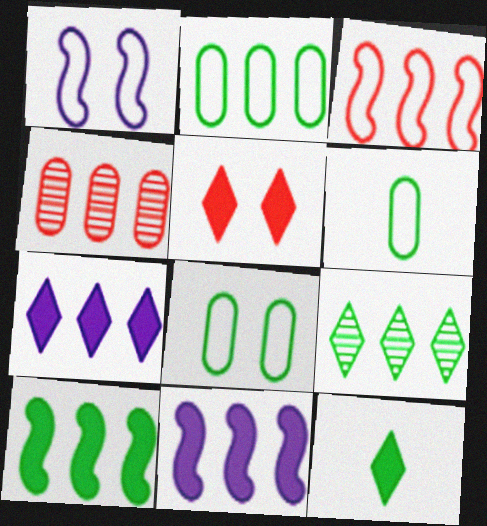[[1, 4, 12], 
[2, 6, 8], 
[2, 9, 10], 
[5, 7, 12]]